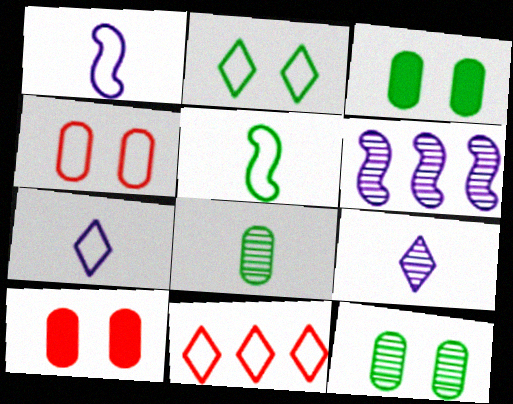[[2, 7, 11]]